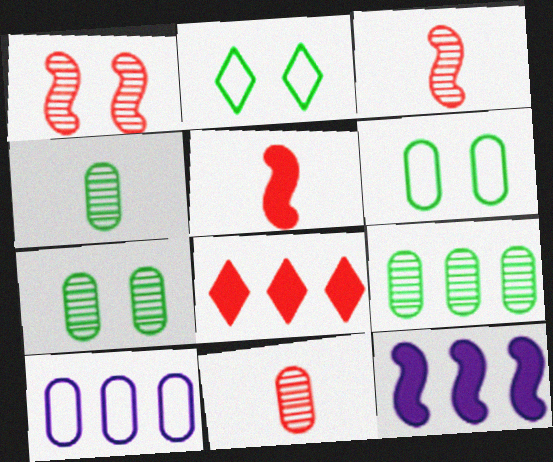[[2, 11, 12], 
[4, 7, 9]]